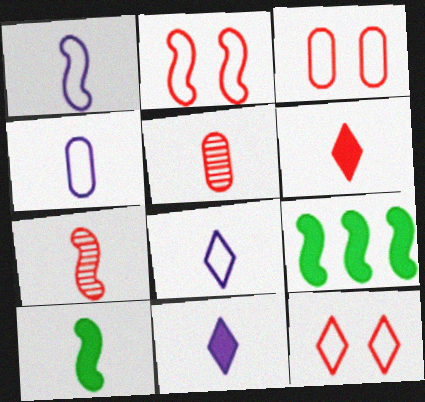[[1, 4, 8], 
[1, 7, 10], 
[2, 3, 12], 
[5, 8, 10]]